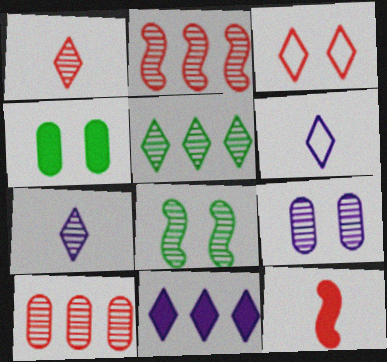[[2, 4, 6], 
[3, 10, 12], 
[4, 11, 12], 
[7, 8, 10]]